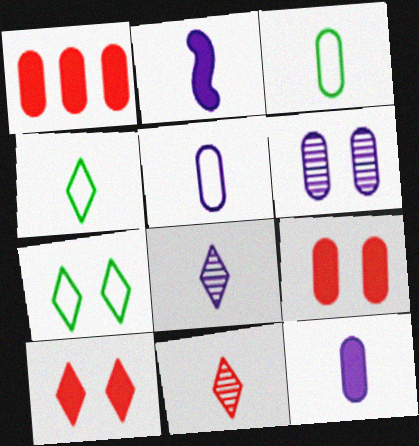[[1, 3, 6], 
[2, 3, 11], 
[2, 5, 8]]